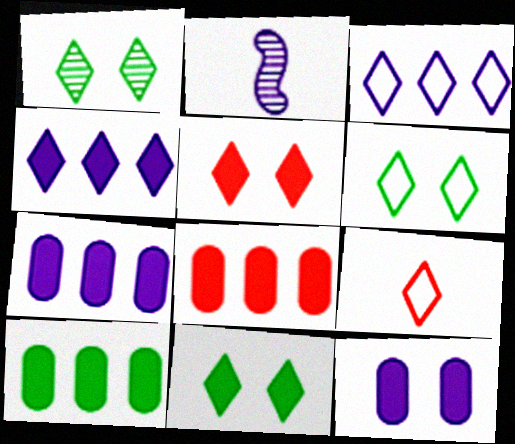[[1, 4, 9], 
[1, 6, 11], 
[2, 3, 12], 
[2, 6, 8], 
[3, 6, 9], 
[7, 8, 10]]